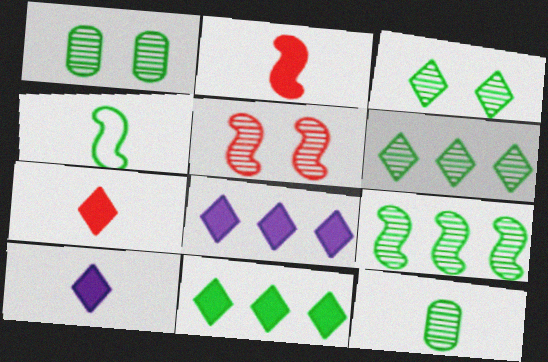[[1, 4, 11], 
[3, 9, 12]]